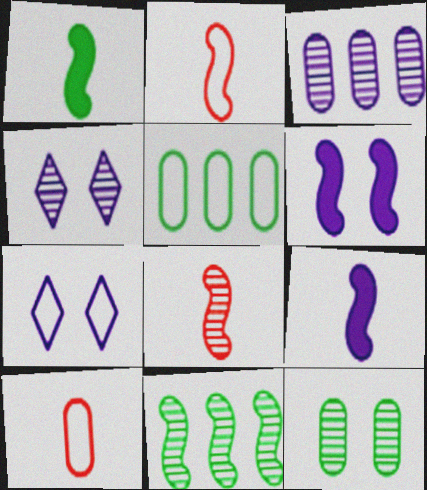[[2, 5, 7], 
[2, 6, 11], 
[3, 7, 9]]